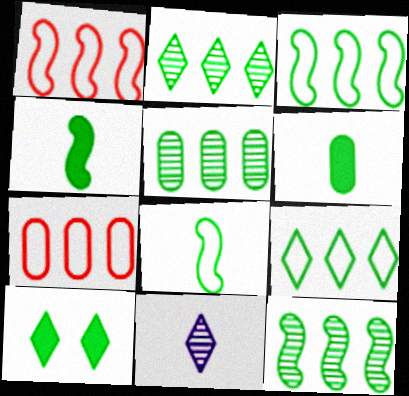[[2, 5, 12], 
[5, 8, 10]]